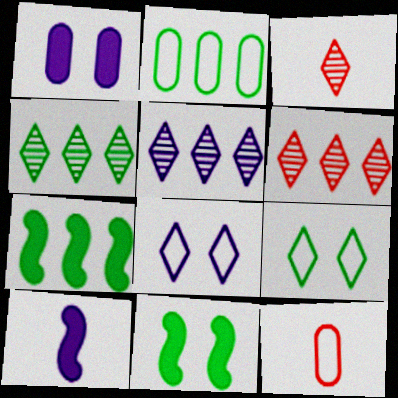[[2, 4, 7], 
[4, 5, 6], 
[5, 11, 12]]